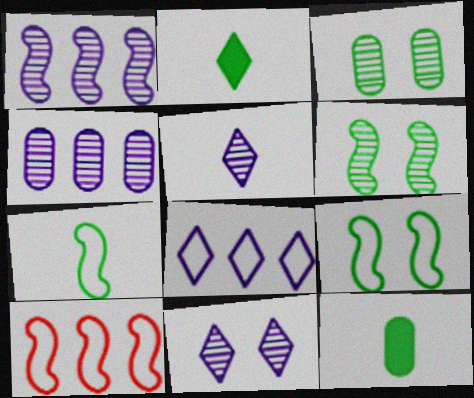[[10, 11, 12]]